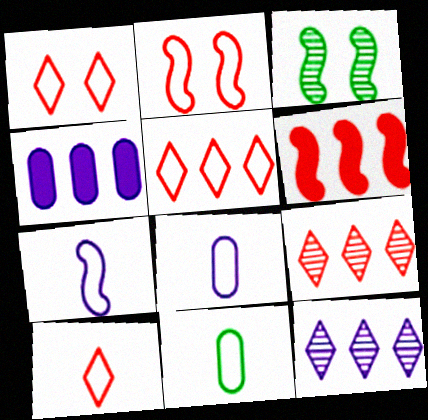[[1, 5, 10], 
[3, 4, 10], 
[3, 6, 7], 
[7, 10, 11]]